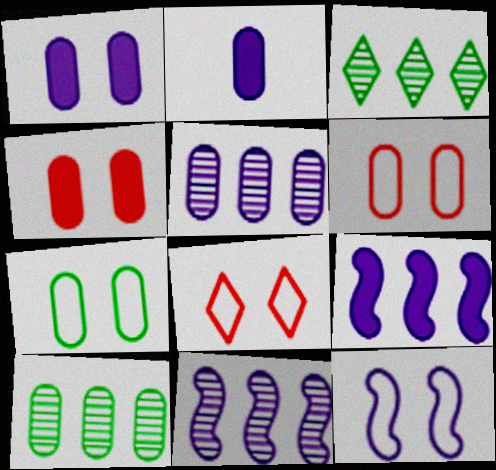[[2, 6, 10], 
[7, 8, 12]]